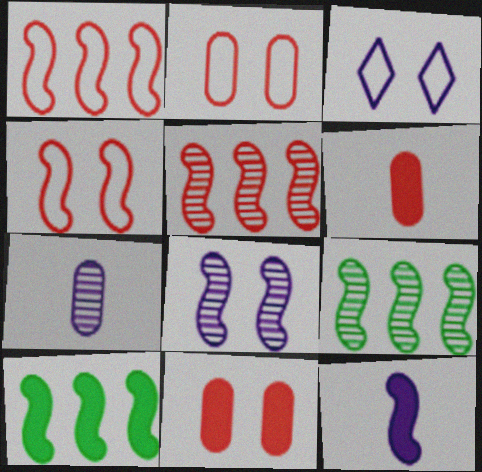[[3, 6, 9], 
[4, 9, 12]]